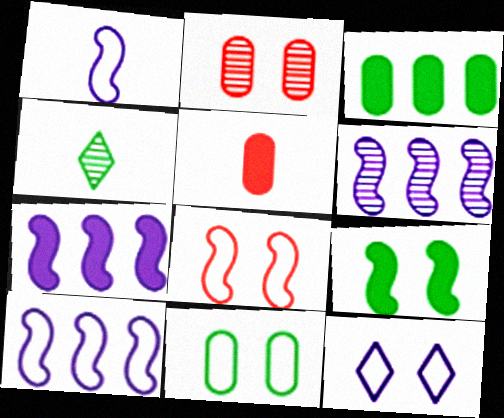[[1, 4, 5], 
[2, 4, 6], 
[2, 9, 12], 
[6, 7, 10], 
[8, 11, 12]]